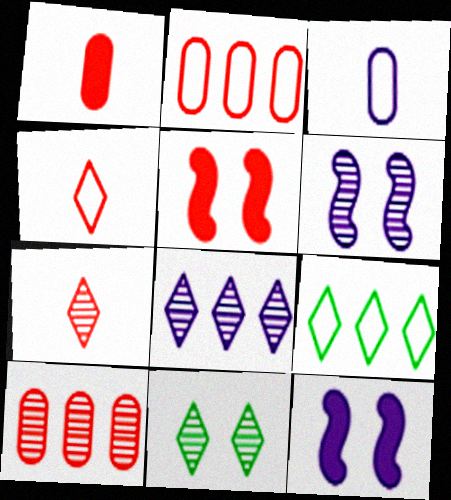[[1, 6, 9], 
[2, 5, 7], 
[3, 8, 12], 
[4, 5, 10], 
[7, 8, 11]]